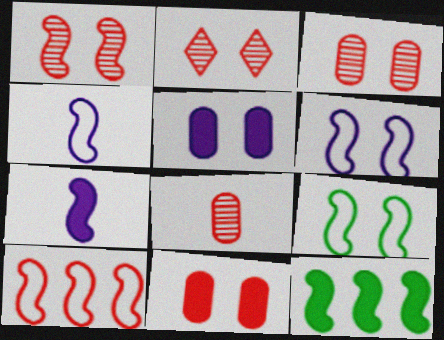[[1, 2, 3], 
[1, 4, 12], 
[2, 5, 9], 
[4, 9, 10]]